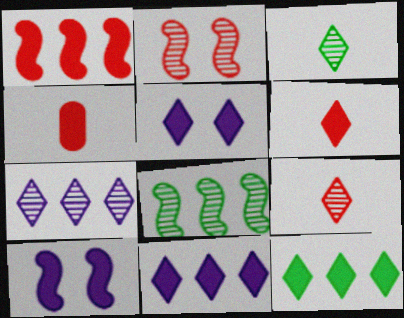[[4, 10, 12], 
[5, 6, 12]]